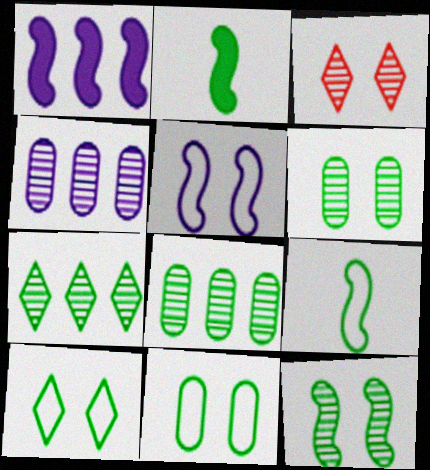[[2, 7, 11], 
[2, 8, 10]]